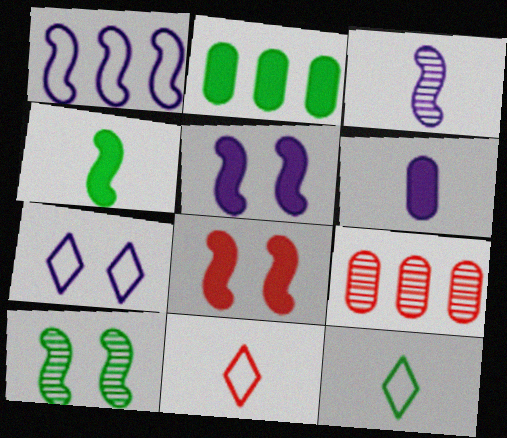[[1, 3, 5], 
[2, 10, 12], 
[4, 7, 9], 
[5, 9, 12], 
[8, 9, 11]]